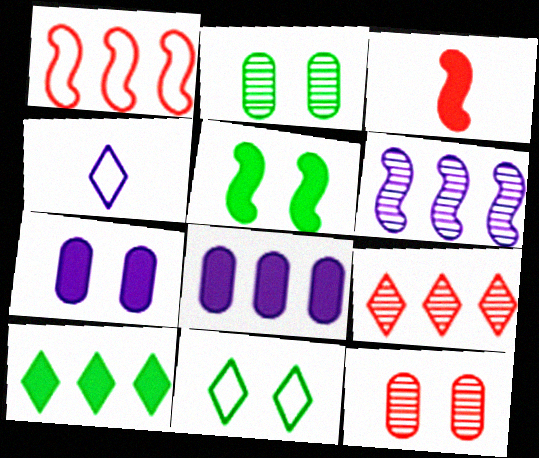[[2, 5, 11], 
[3, 7, 10], 
[4, 6, 7]]